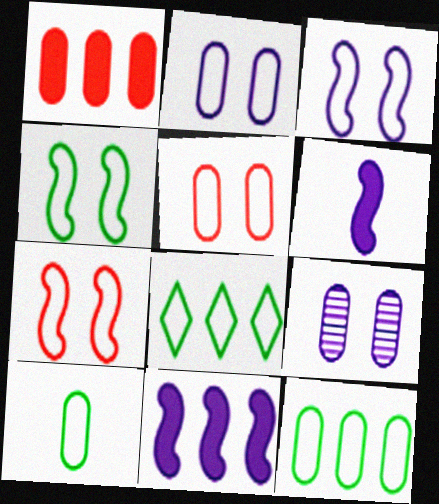[[1, 9, 10], 
[3, 4, 7], 
[4, 8, 10]]